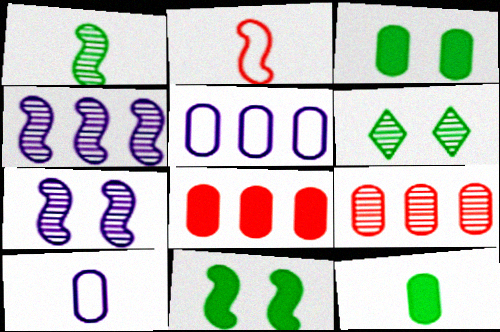[[2, 4, 11], 
[3, 9, 10]]